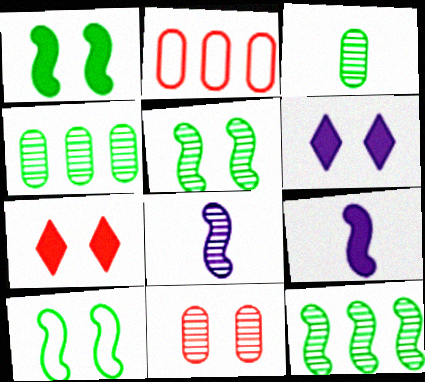[[1, 5, 10], 
[6, 10, 11]]